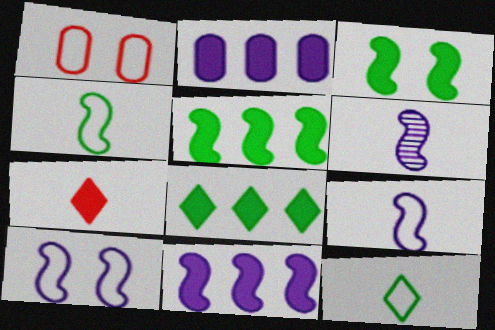[[1, 6, 8], 
[2, 3, 7], 
[6, 10, 11]]